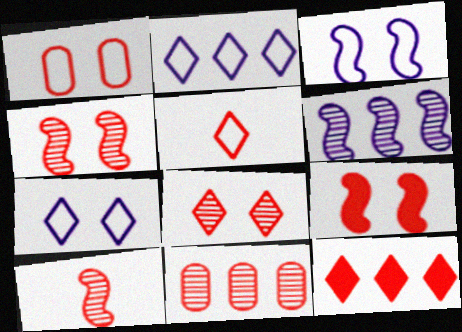[[1, 8, 9], 
[1, 10, 12], 
[5, 8, 12], 
[5, 9, 11], 
[8, 10, 11]]